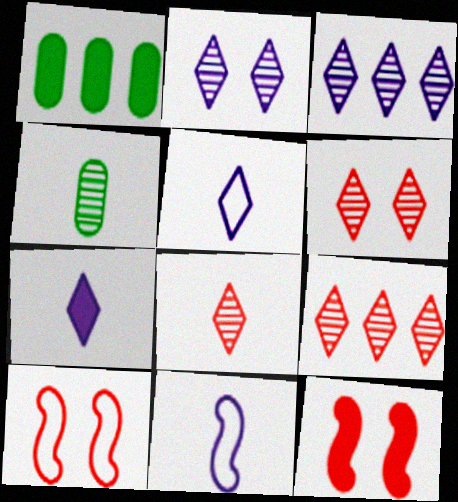[[1, 6, 11], 
[1, 7, 12], 
[6, 8, 9]]